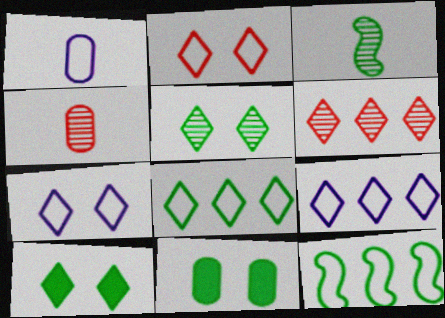[[1, 2, 12], 
[3, 8, 11]]